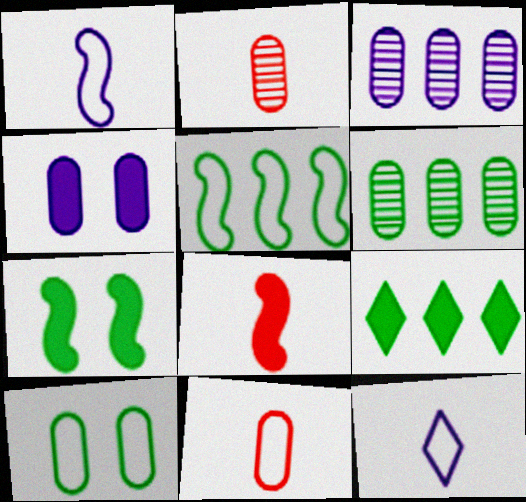[[4, 6, 11], 
[4, 8, 9], 
[5, 6, 9]]